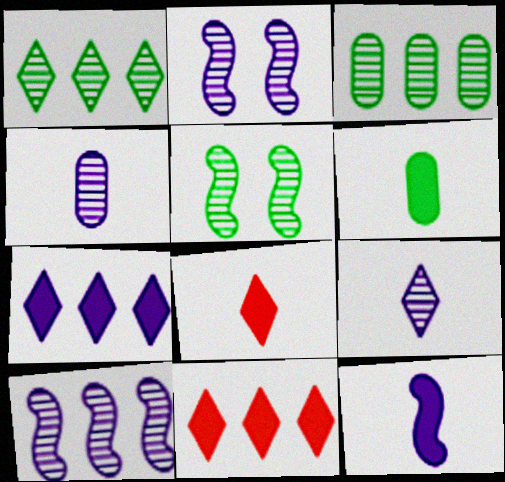[[6, 8, 12]]